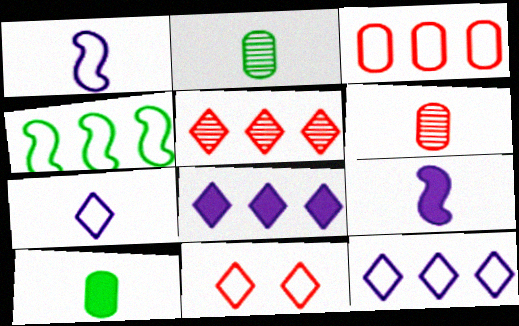[[3, 4, 12]]